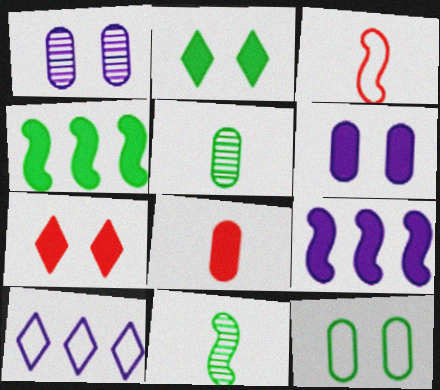[[2, 8, 9], 
[3, 10, 12]]